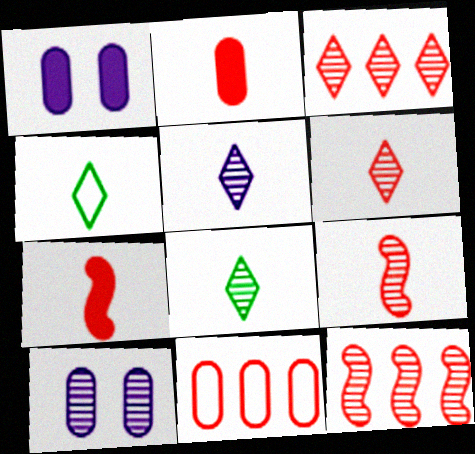[[1, 4, 12], 
[5, 6, 8], 
[8, 10, 12]]